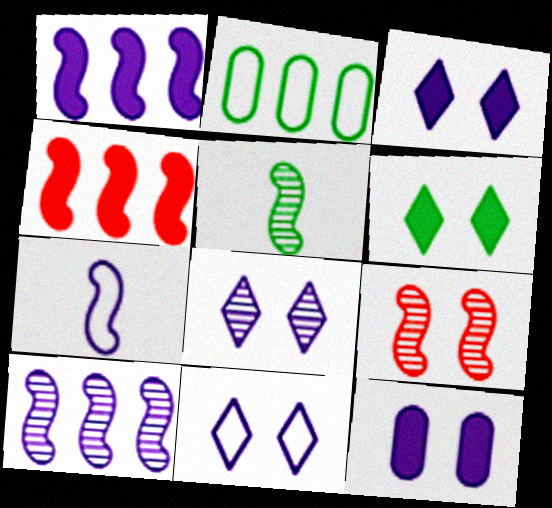[[2, 5, 6], 
[3, 8, 11], 
[5, 9, 10]]